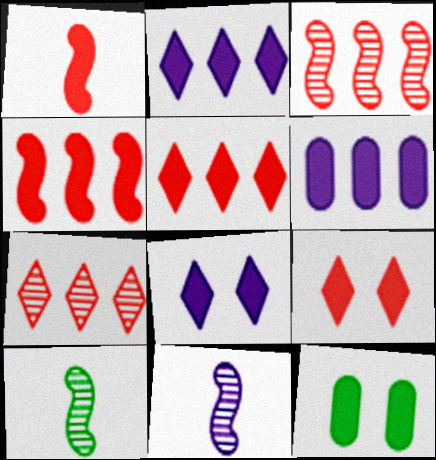[[1, 2, 12]]